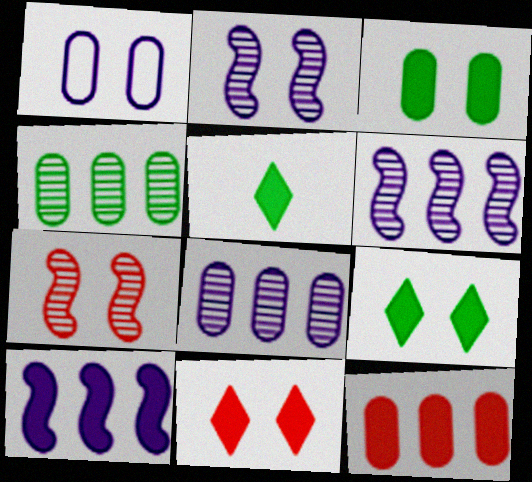[[1, 7, 9]]